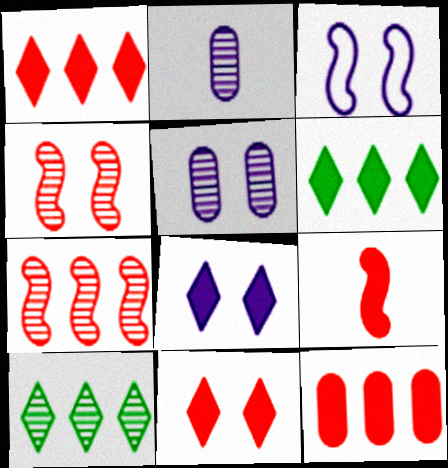[[2, 4, 10], 
[3, 5, 8], 
[9, 11, 12]]